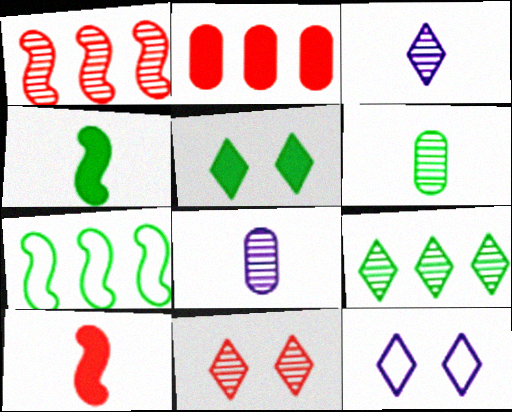[[3, 9, 11], 
[5, 6, 7], 
[5, 11, 12]]